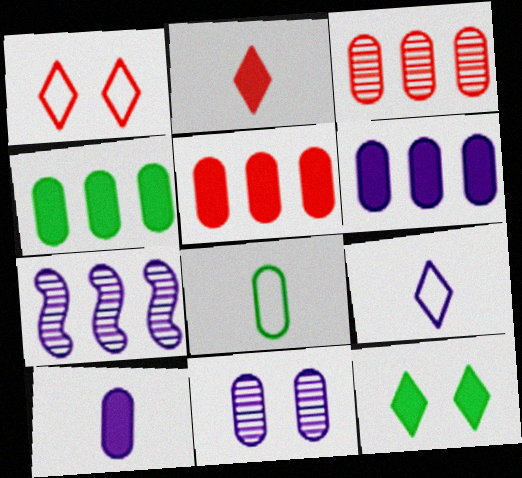[[4, 5, 6], 
[5, 8, 11]]